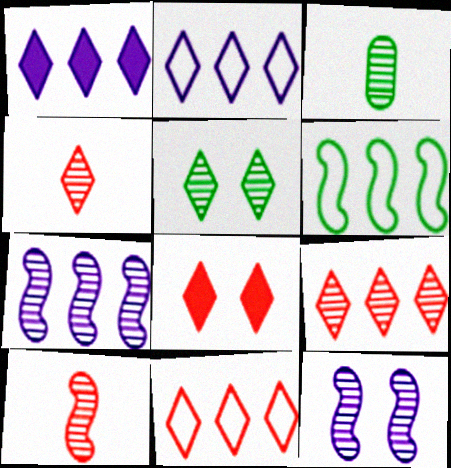[[3, 9, 12], 
[4, 8, 11]]